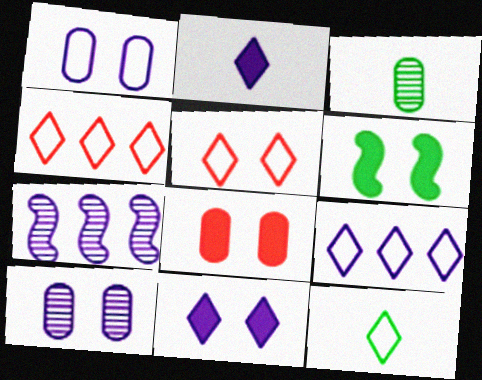[[1, 2, 7], 
[5, 6, 10], 
[5, 9, 12], 
[6, 8, 11], 
[7, 8, 12]]